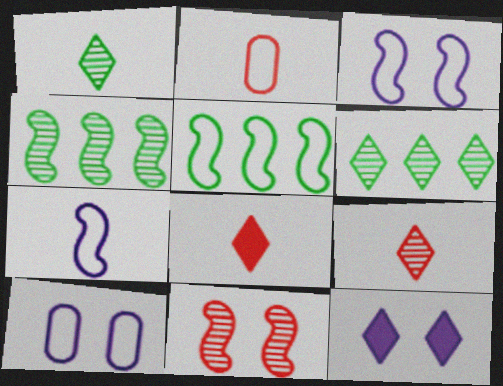[[2, 4, 12], 
[4, 8, 10]]